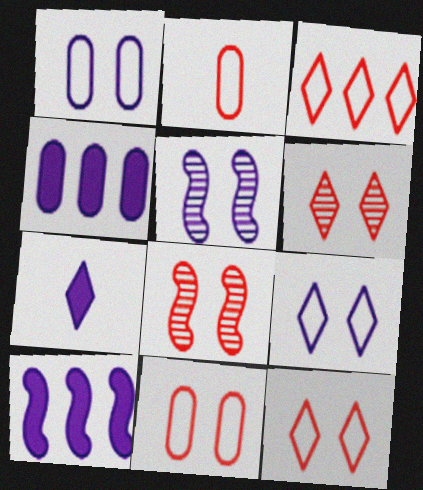[]